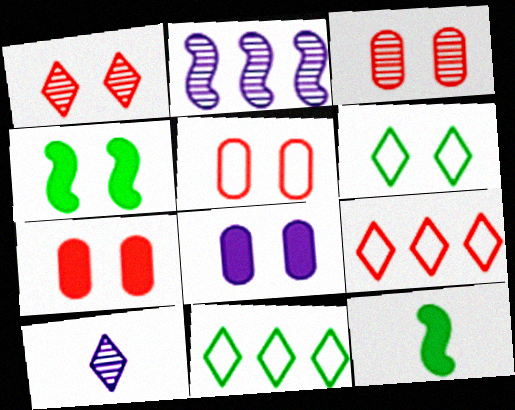[[3, 5, 7]]